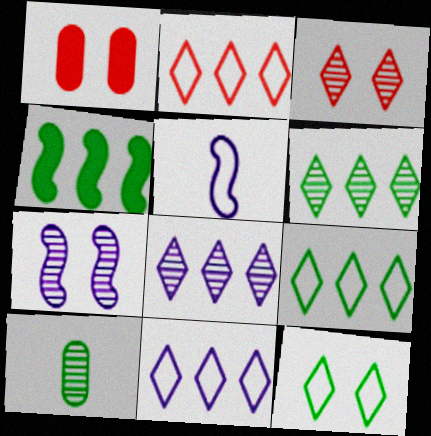[[1, 5, 6], 
[1, 7, 12], 
[2, 9, 11], 
[4, 10, 12]]